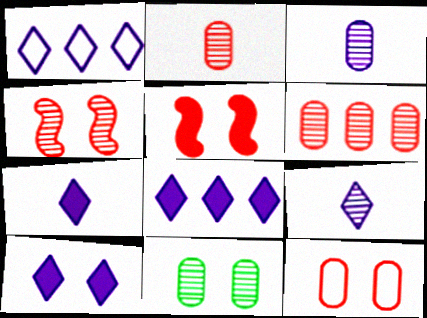[[1, 9, 10], 
[3, 6, 11], 
[7, 8, 10]]